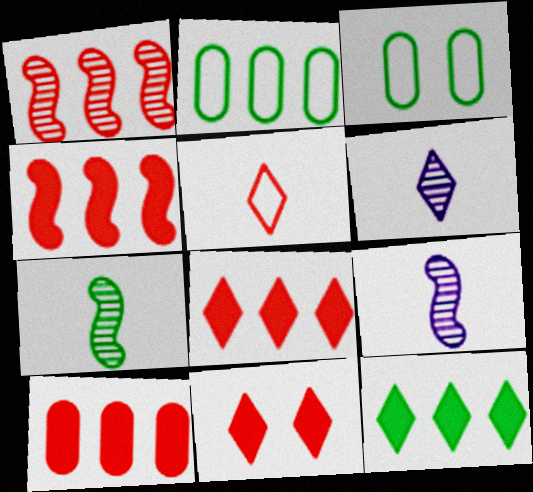[[2, 9, 11], 
[3, 4, 6], 
[3, 7, 12], 
[3, 8, 9], 
[4, 8, 10]]